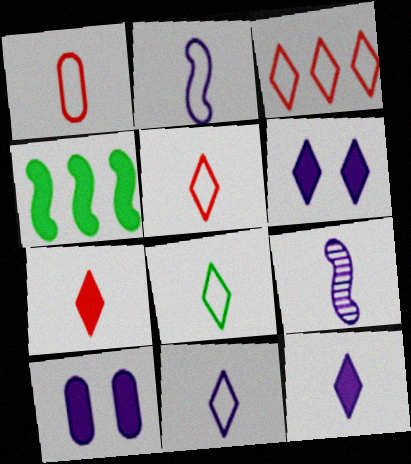[[1, 2, 8], 
[4, 7, 10], 
[5, 8, 11]]